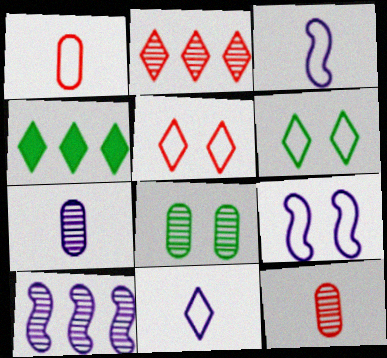[[4, 9, 12]]